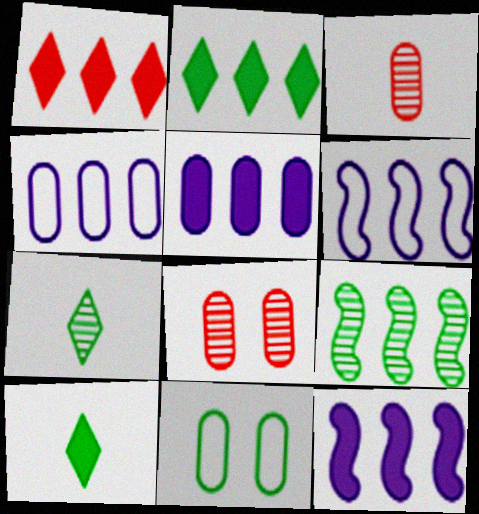[[1, 4, 9], 
[3, 5, 11], 
[6, 8, 10], 
[9, 10, 11]]